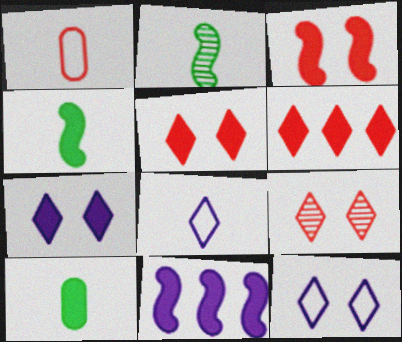[[3, 4, 11], 
[5, 10, 11]]